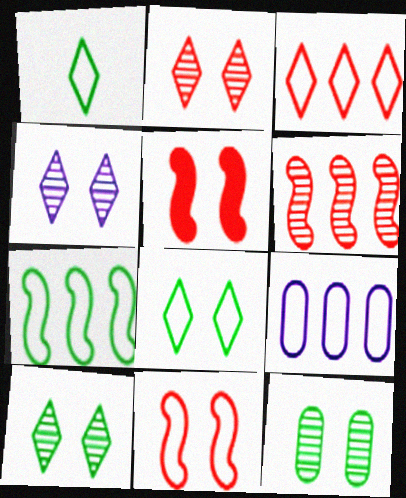[[1, 9, 11], 
[2, 4, 10], 
[3, 7, 9]]